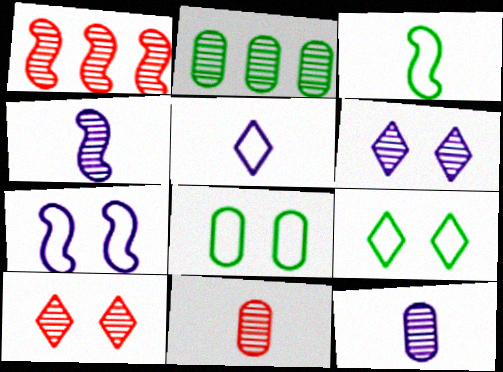[[1, 10, 11], 
[2, 4, 10]]